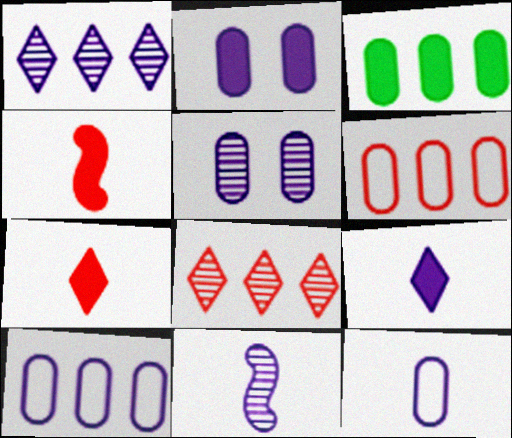[[1, 5, 11], 
[9, 11, 12]]